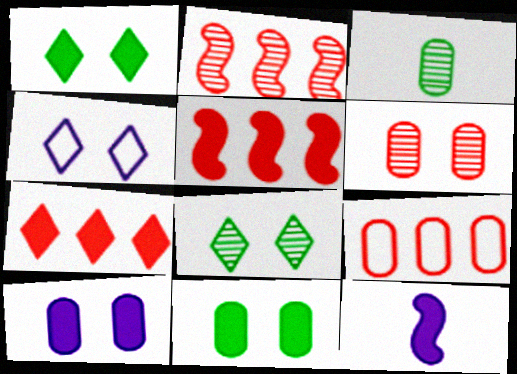[[2, 7, 9], 
[3, 4, 5], 
[3, 9, 10], 
[7, 11, 12], 
[8, 9, 12]]